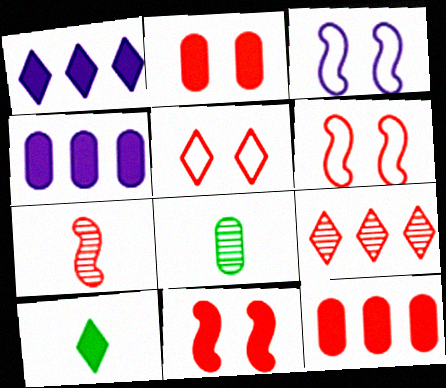[[1, 6, 8], 
[4, 10, 11], 
[5, 7, 12]]